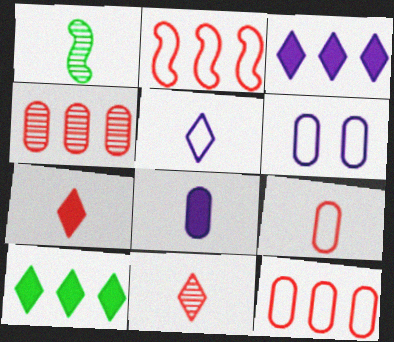[]